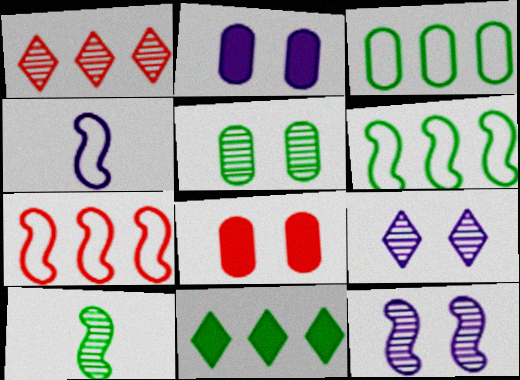[]